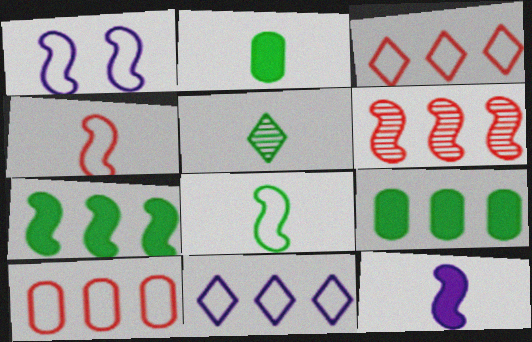[[2, 5, 8], 
[6, 9, 11]]